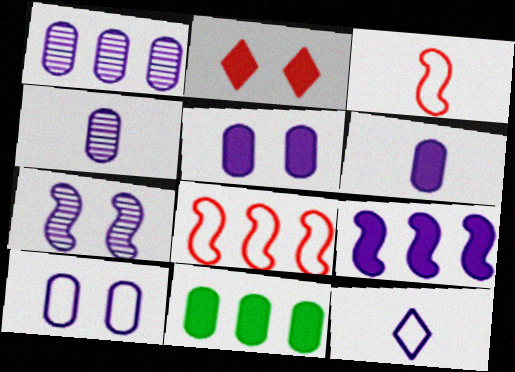[[1, 6, 10]]